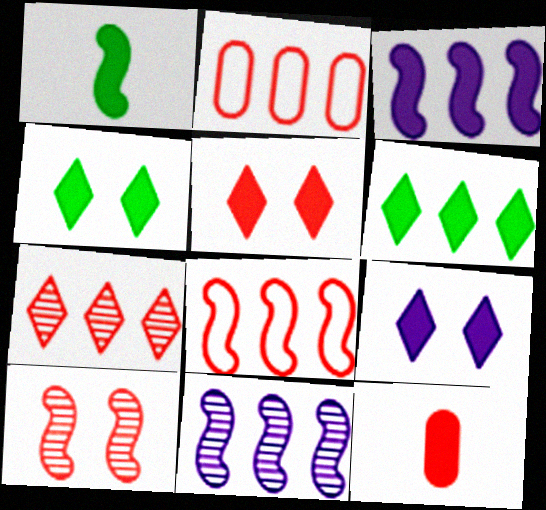[[2, 6, 11], 
[3, 4, 12], 
[4, 5, 9]]